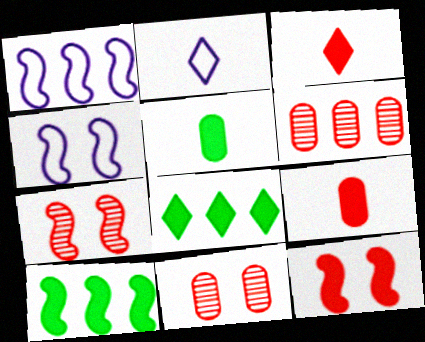[[1, 6, 8], 
[2, 10, 11]]